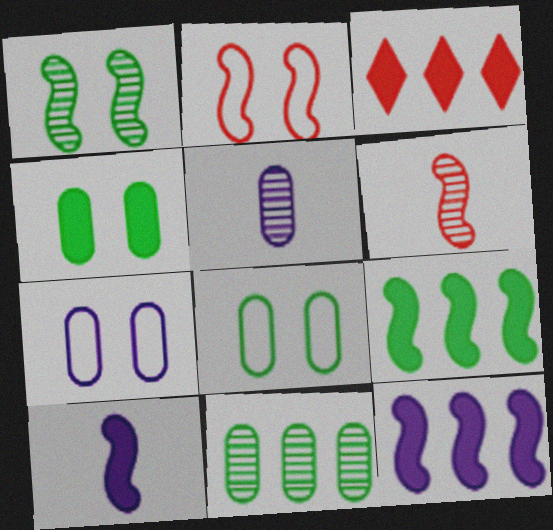[[3, 4, 10]]